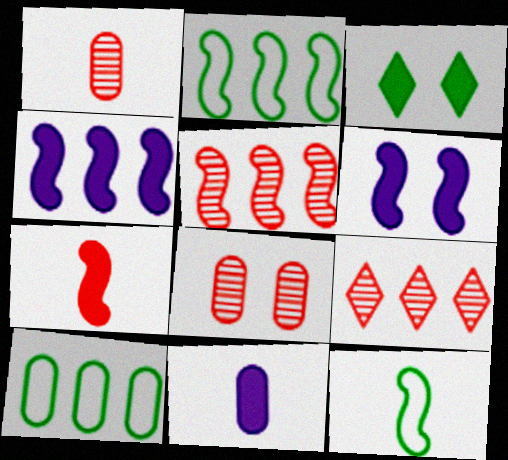[[2, 4, 5], 
[4, 9, 10], 
[5, 6, 12], 
[8, 10, 11]]